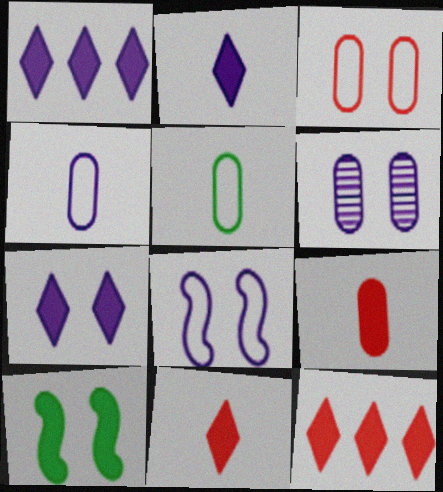[[1, 2, 7], 
[1, 9, 10], 
[6, 7, 8]]